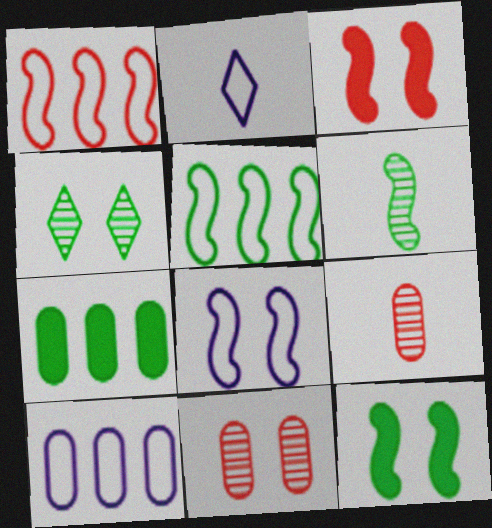[[2, 8, 10], 
[5, 6, 12]]